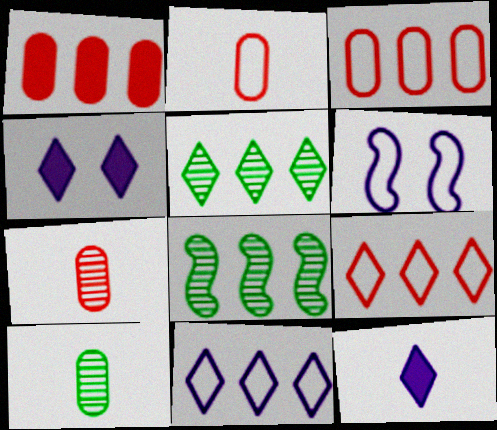[[1, 8, 11], 
[2, 4, 8]]